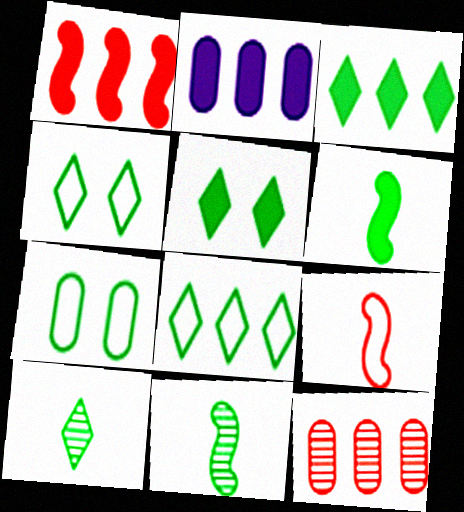[[1, 2, 3], 
[3, 4, 10], 
[3, 7, 11], 
[5, 8, 10]]